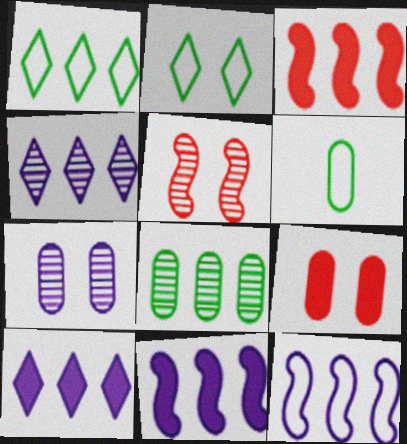[[5, 6, 10]]